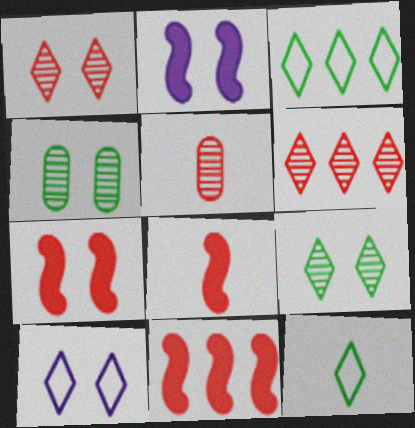[[2, 3, 5], 
[4, 7, 10], 
[7, 8, 11]]